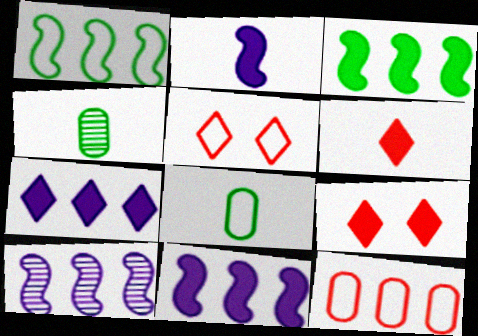[[4, 5, 11], 
[8, 9, 10]]